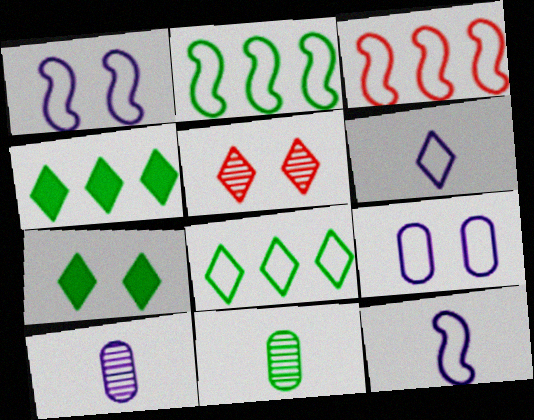[[2, 7, 11], 
[3, 7, 10], 
[4, 5, 6]]